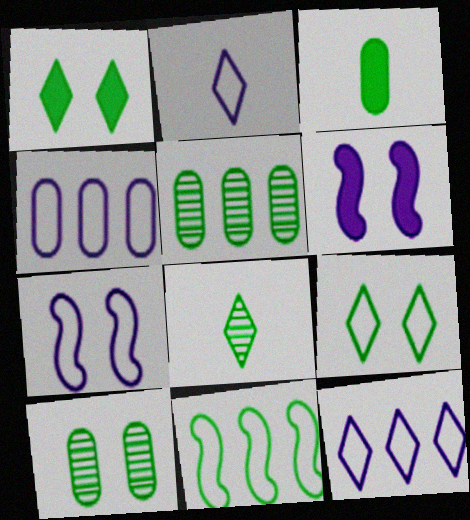[[2, 4, 7]]